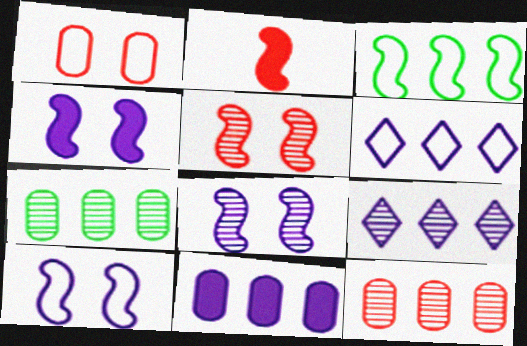[[2, 3, 8], 
[4, 8, 10]]